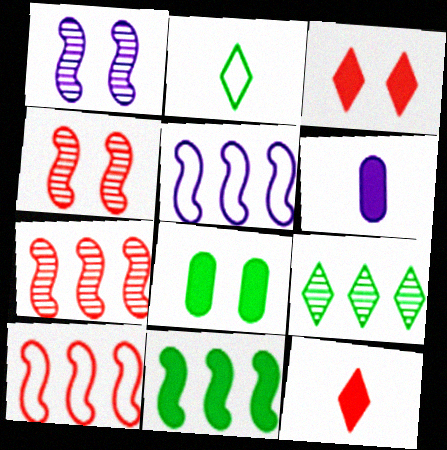[[3, 6, 11], 
[5, 7, 11]]